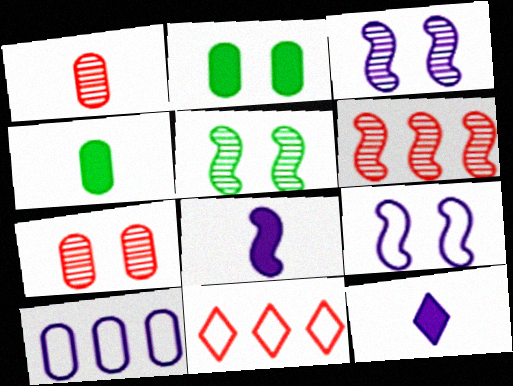[[1, 2, 10], 
[3, 4, 11], 
[3, 10, 12], 
[4, 7, 10]]